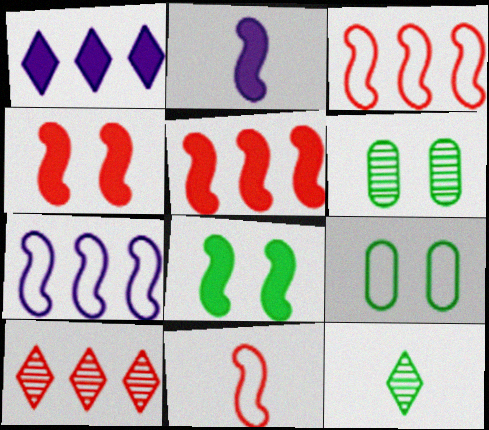[[1, 6, 11], 
[2, 5, 8], 
[2, 9, 10]]